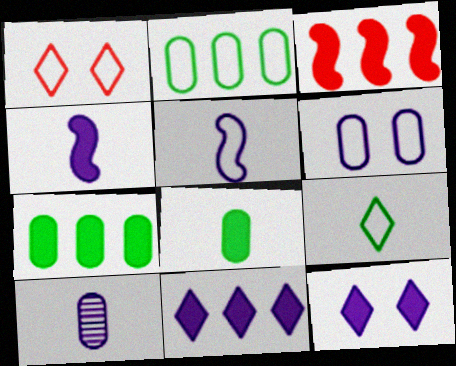[[1, 2, 5], 
[3, 7, 11], 
[3, 8, 12]]